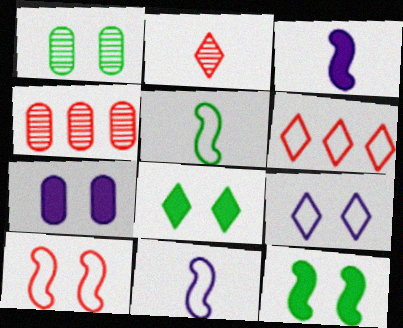[[1, 3, 6], 
[4, 8, 11]]